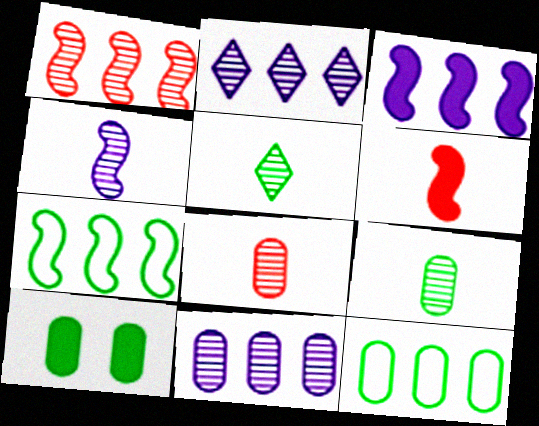[[1, 3, 7], 
[4, 5, 8], 
[5, 7, 10], 
[9, 10, 12]]